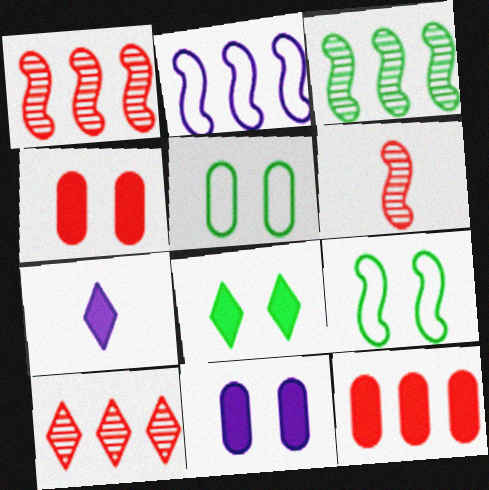[[1, 5, 7]]